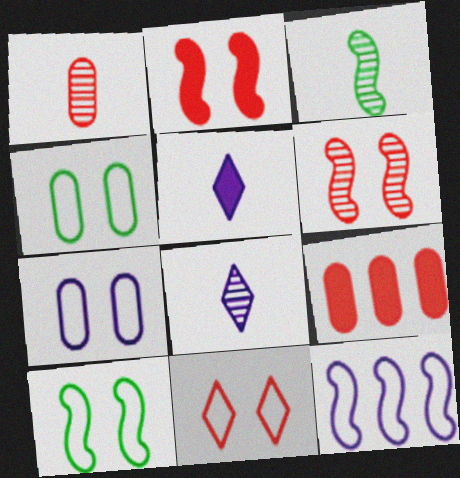[[1, 3, 8], 
[2, 3, 12], 
[7, 10, 11], 
[8, 9, 10]]